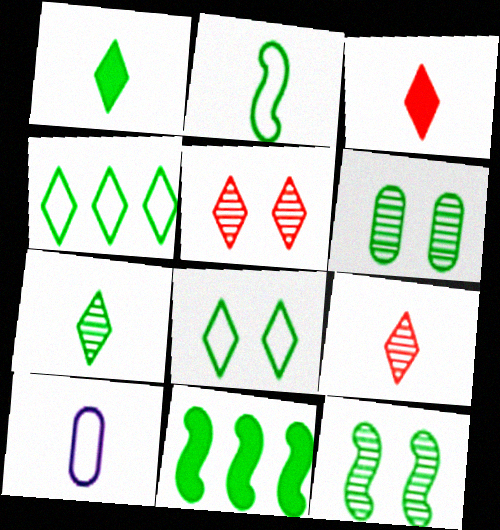[[2, 11, 12], 
[5, 10, 11]]